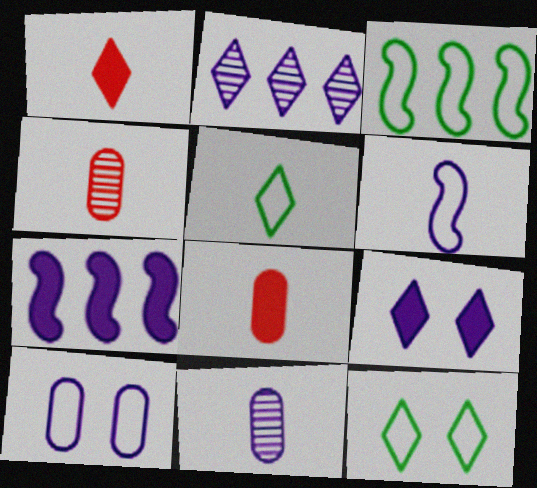[[1, 2, 12], 
[3, 4, 9], 
[4, 7, 12]]